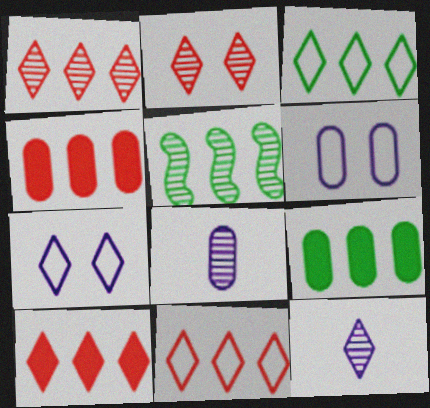[[1, 10, 11], 
[2, 5, 8], 
[3, 5, 9]]